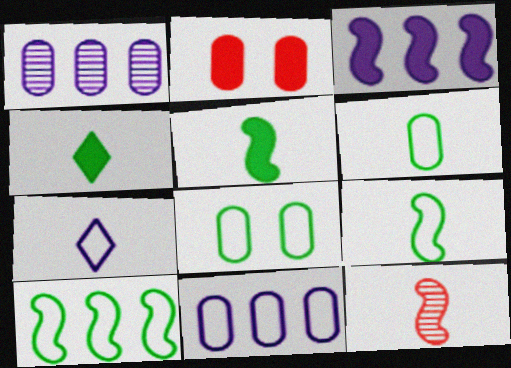[[1, 2, 6], 
[2, 3, 4]]